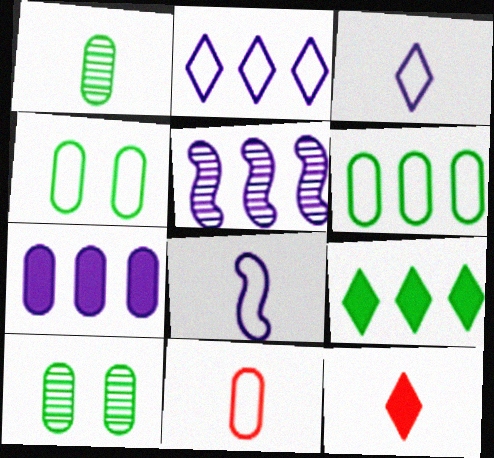[[1, 8, 12], 
[2, 5, 7], 
[4, 5, 12], 
[7, 10, 11]]